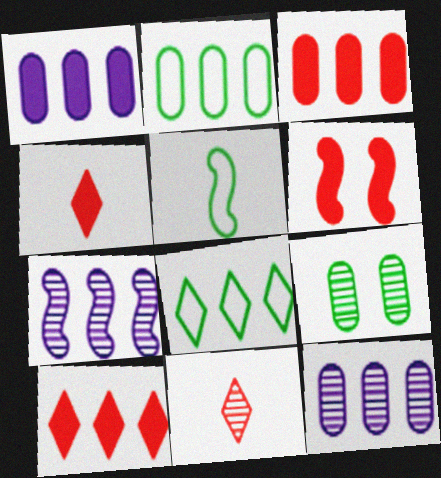[[2, 3, 12], 
[2, 7, 10], 
[3, 4, 6], 
[3, 7, 8], 
[5, 6, 7], 
[7, 9, 11]]